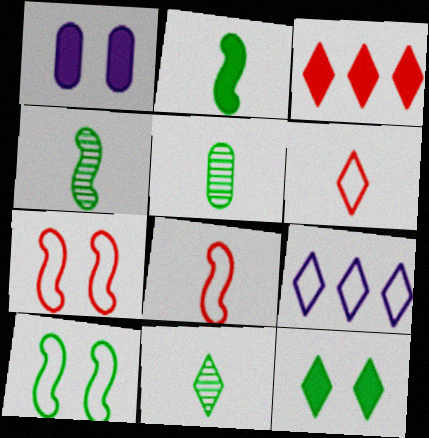[[1, 2, 3], 
[4, 5, 11]]